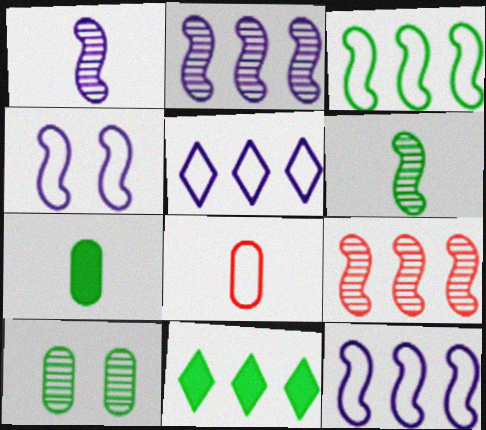[]